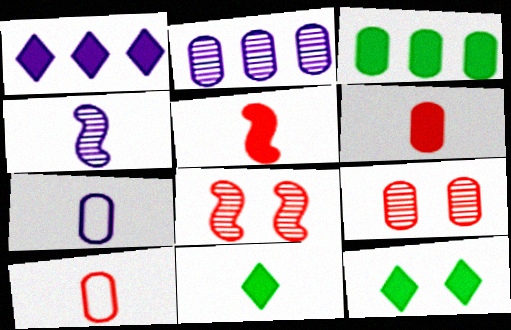[[3, 7, 9], 
[4, 10, 11]]